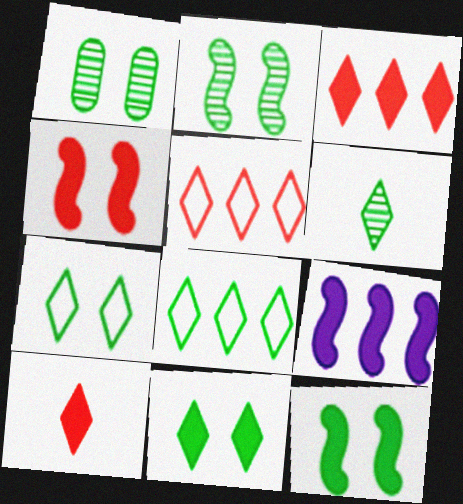[[1, 7, 12], 
[6, 8, 11]]